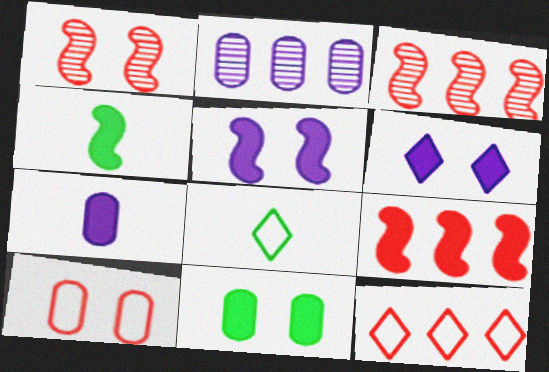[[4, 5, 9]]